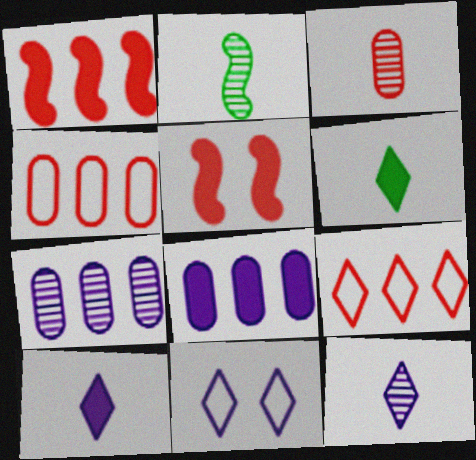[[2, 3, 12], 
[3, 5, 9], 
[5, 6, 8]]